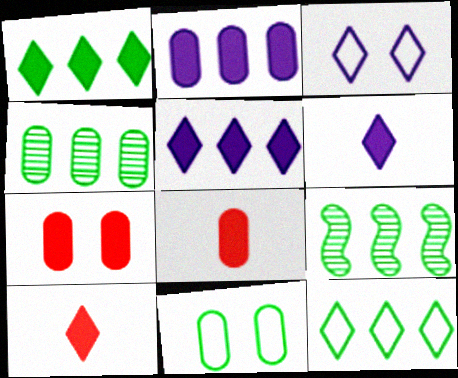[[3, 8, 9]]